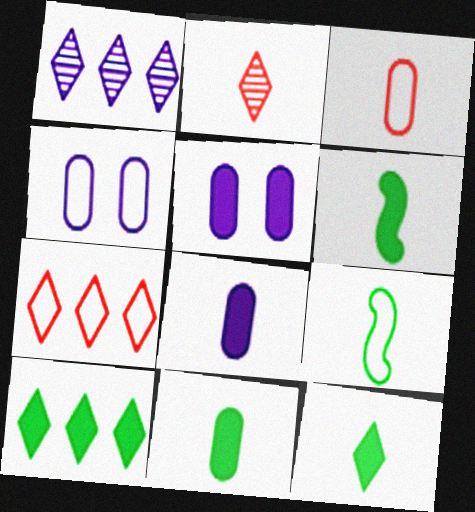[[1, 7, 10], 
[2, 8, 9], 
[4, 7, 9], 
[6, 11, 12]]